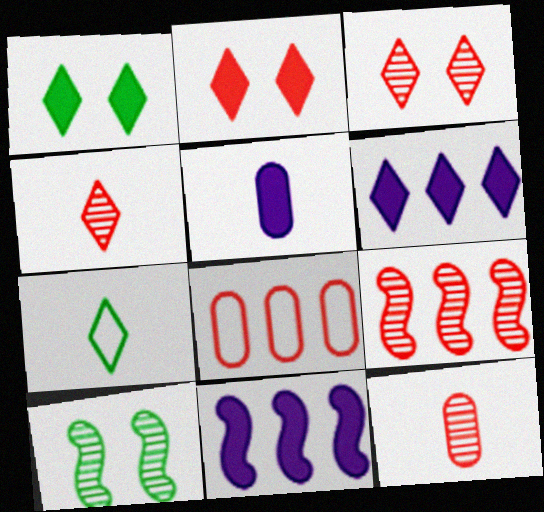[[3, 6, 7], 
[3, 9, 12]]